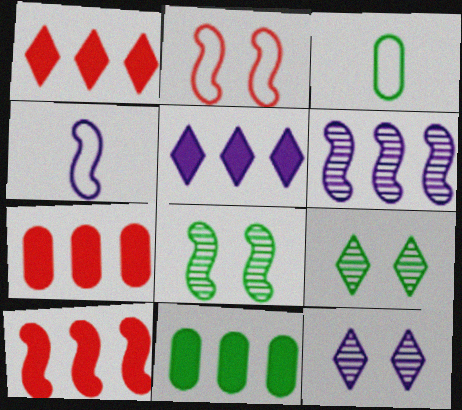[[1, 7, 10], 
[3, 10, 12], 
[4, 7, 9], 
[4, 8, 10], 
[5, 10, 11]]